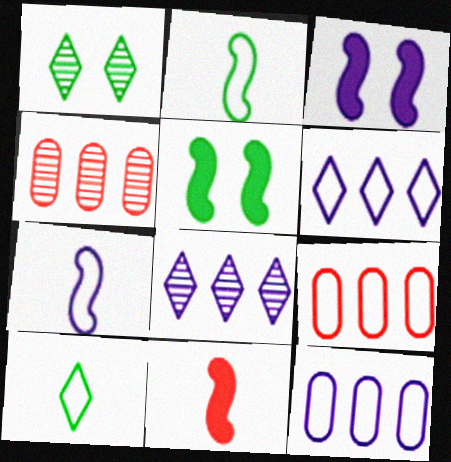[[1, 11, 12], 
[3, 4, 10]]